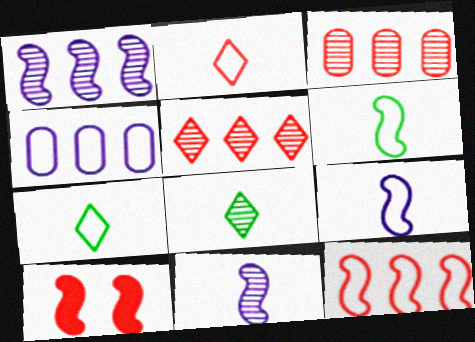[[1, 6, 10], 
[2, 3, 10], 
[4, 8, 10]]